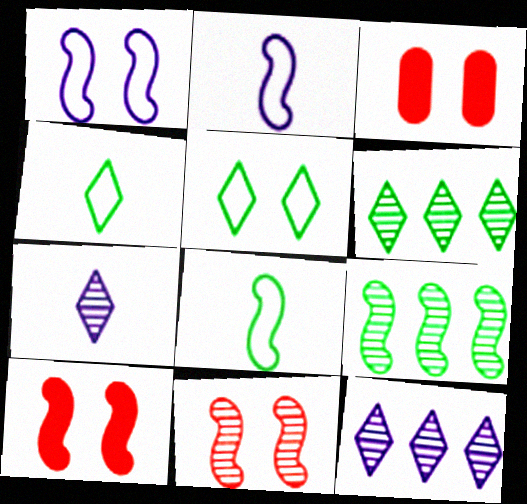[[2, 3, 6], 
[2, 9, 10], 
[3, 8, 12]]